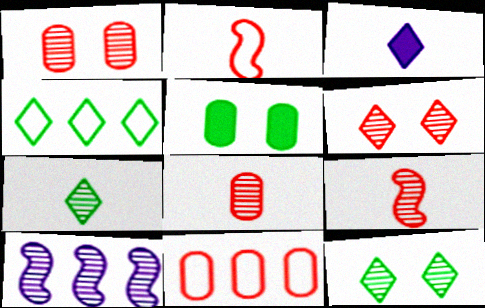[[1, 7, 10], 
[3, 4, 6], 
[8, 10, 12]]